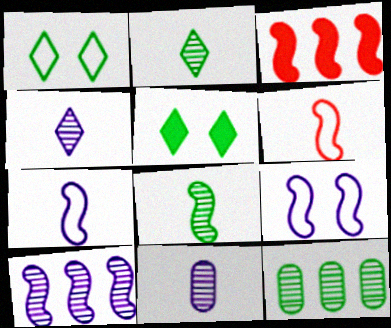[[1, 3, 11], 
[3, 8, 9]]